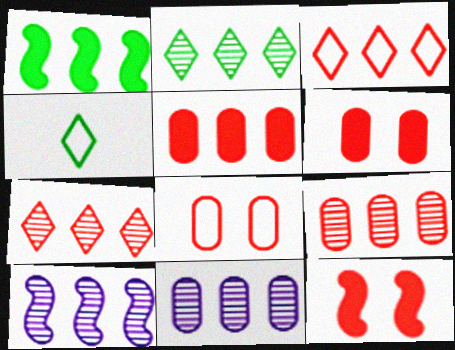[[1, 3, 11], 
[2, 9, 10], 
[4, 6, 10], 
[4, 11, 12]]